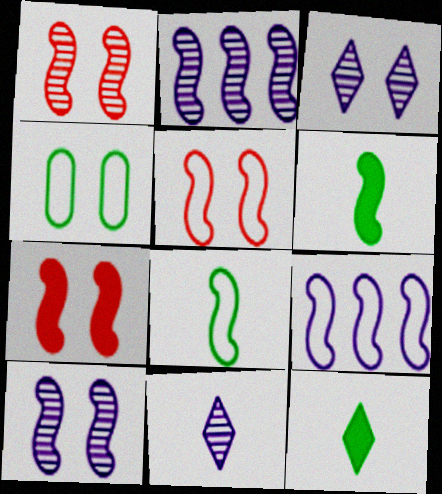[[1, 5, 7], 
[1, 6, 9], 
[2, 5, 6], 
[2, 7, 8], 
[3, 4, 7], 
[5, 8, 9]]